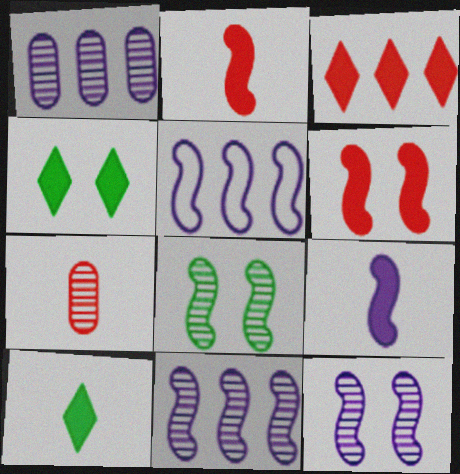[[2, 5, 8], 
[4, 5, 7], 
[5, 9, 12]]